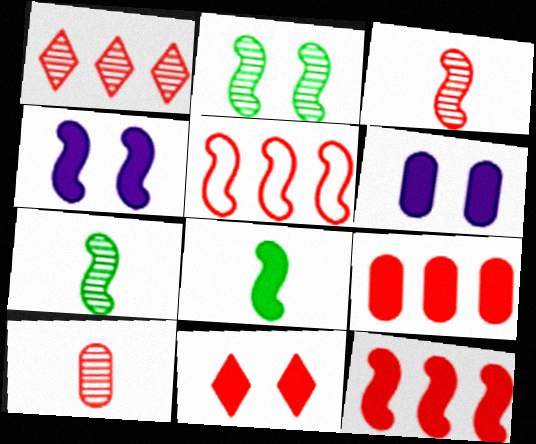[[1, 5, 9], 
[4, 5, 7], 
[4, 8, 12], 
[5, 10, 11]]